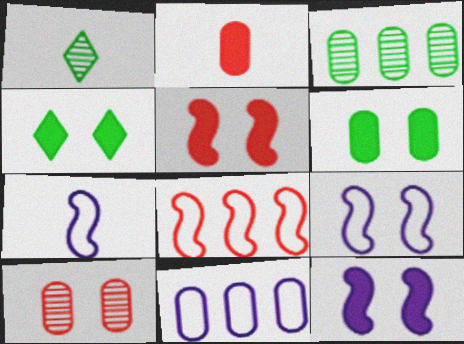[[1, 2, 7], 
[1, 5, 11], 
[4, 9, 10]]